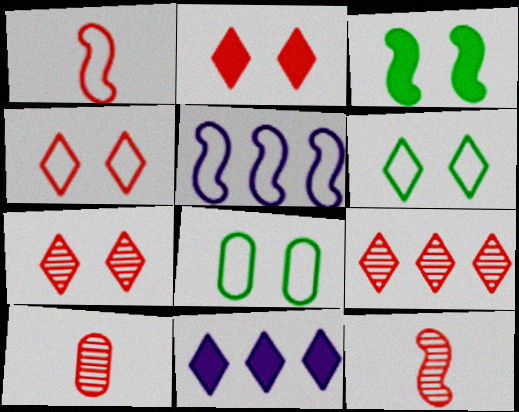[[2, 4, 7], 
[3, 5, 12], 
[8, 11, 12]]